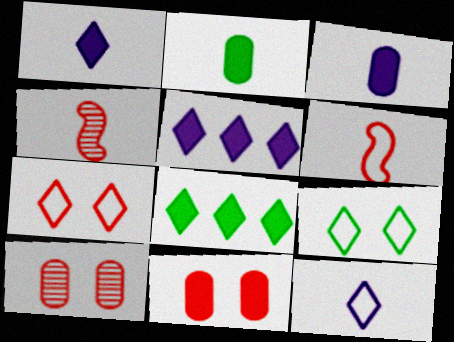[[2, 4, 12]]